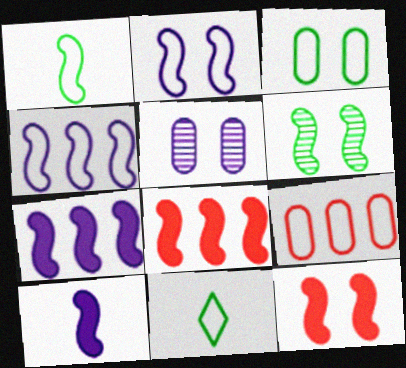[[2, 6, 12], 
[2, 9, 11], 
[5, 8, 11]]